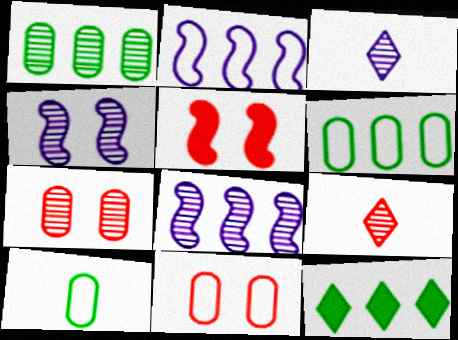[[1, 4, 9], 
[3, 5, 6]]